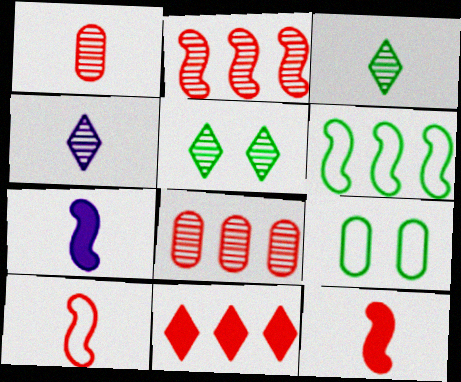[]